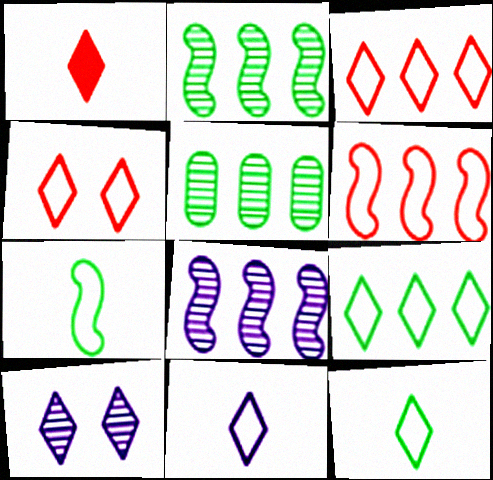[[1, 9, 10], 
[4, 9, 11]]